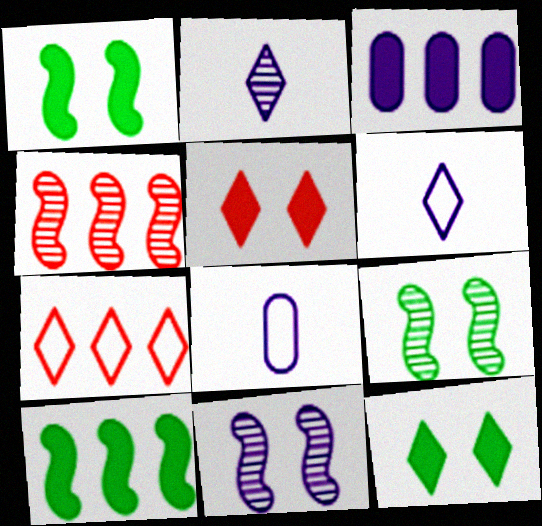[[2, 7, 12], 
[3, 6, 11], 
[4, 8, 12]]